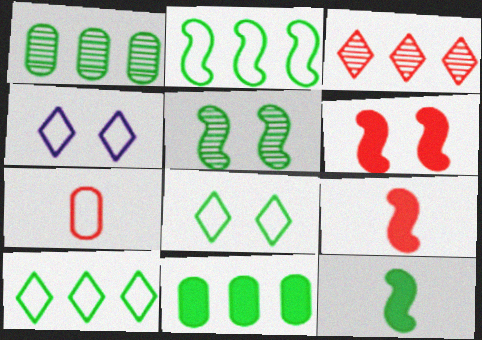[[1, 4, 9], 
[1, 8, 12], 
[2, 4, 7], 
[2, 5, 12], 
[3, 6, 7]]